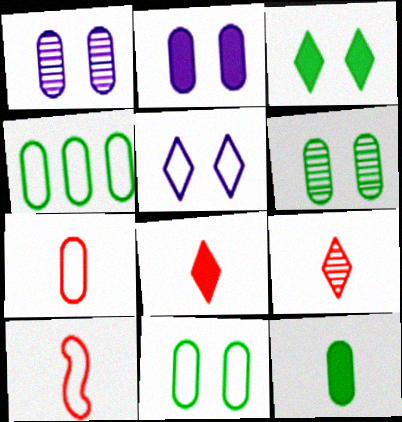[[4, 5, 10], 
[4, 6, 12]]